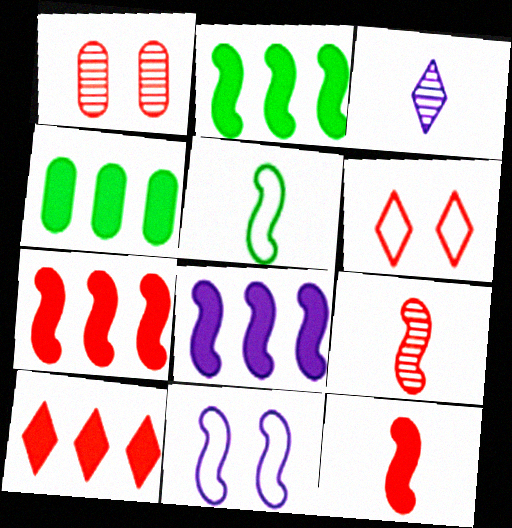[[2, 7, 8], 
[2, 9, 11], 
[4, 8, 10]]